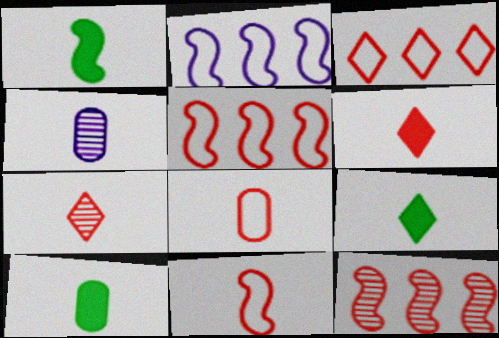[[1, 9, 10], 
[4, 8, 10], 
[4, 9, 11]]